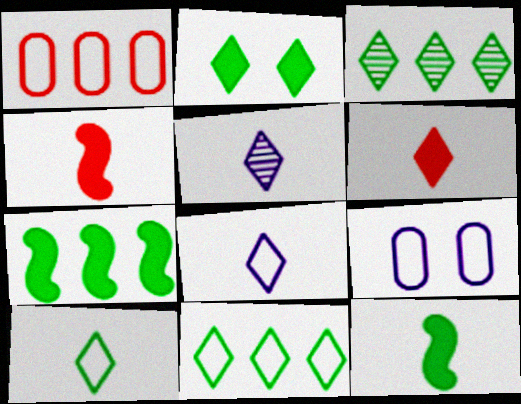[[2, 3, 10], 
[3, 4, 9], 
[5, 6, 10]]